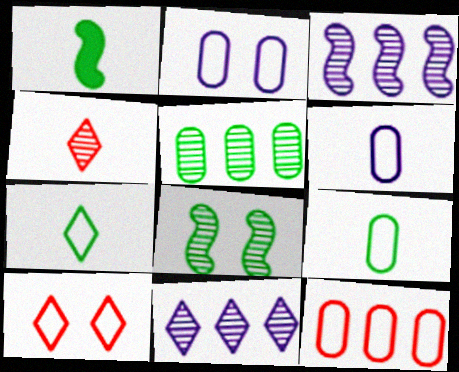[[1, 4, 6], 
[2, 9, 12]]